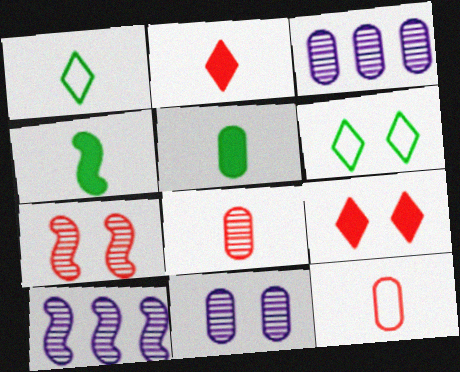[]